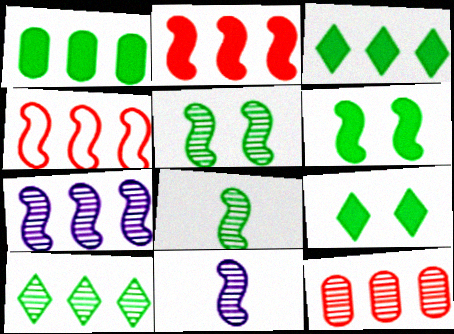[[4, 6, 11], 
[7, 10, 12]]